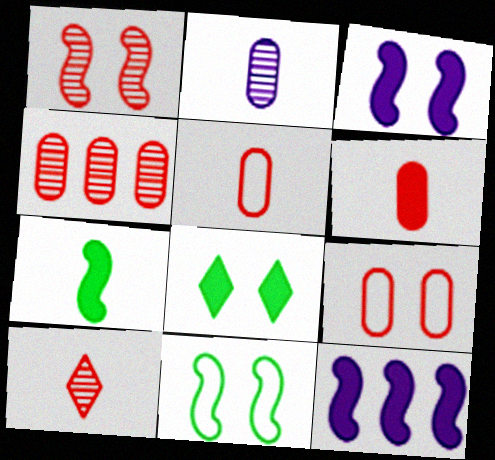[[1, 3, 11], 
[1, 4, 10], 
[4, 6, 9], 
[6, 8, 12]]